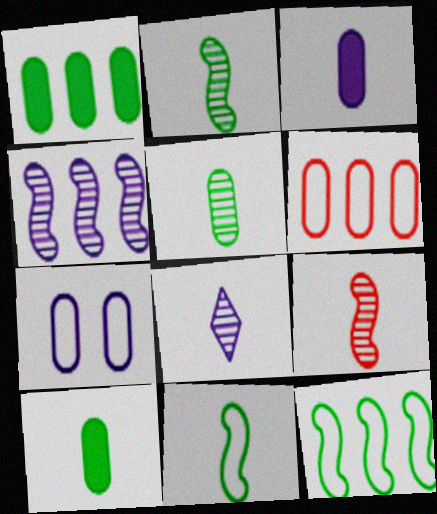[[5, 8, 9]]